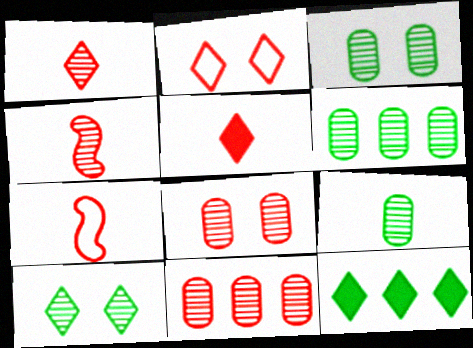[[3, 6, 9]]